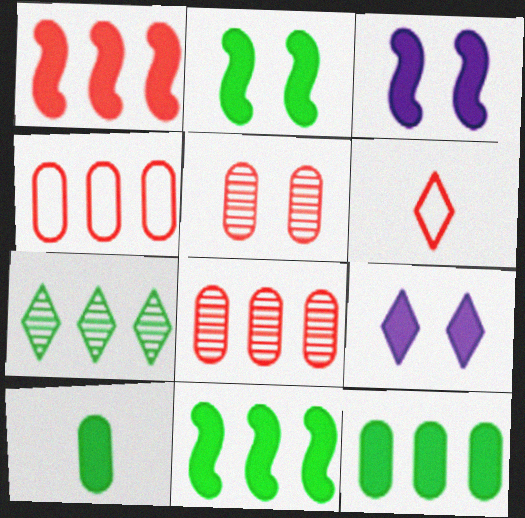[[1, 5, 6], 
[1, 9, 10], 
[6, 7, 9]]